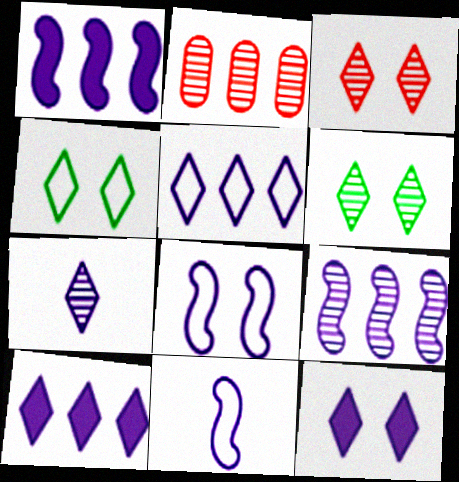[[3, 4, 12], 
[5, 7, 12]]